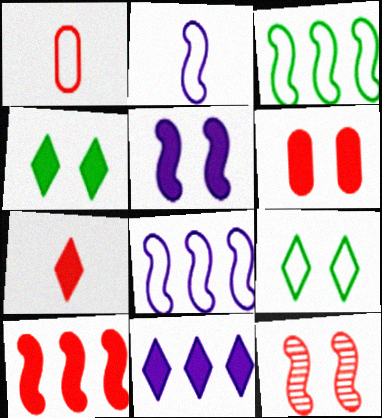[[1, 8, 9], 
[4, 5, 6], 
[4, 7, 11], 
[6, 7, 10]]